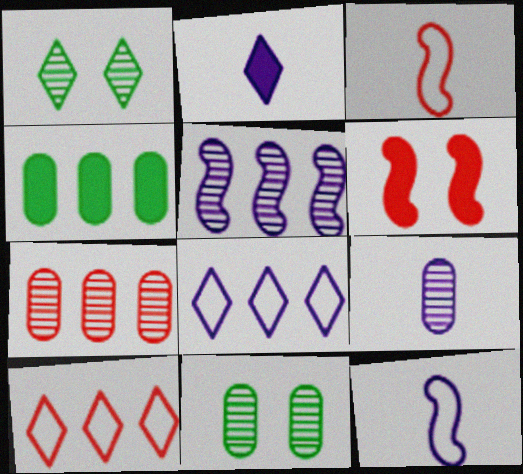[[1, 2, 10], 
[2, 4, 6], 
[2, 9, 12], 
[4, 5, 10], 
[7, 9, 11]]